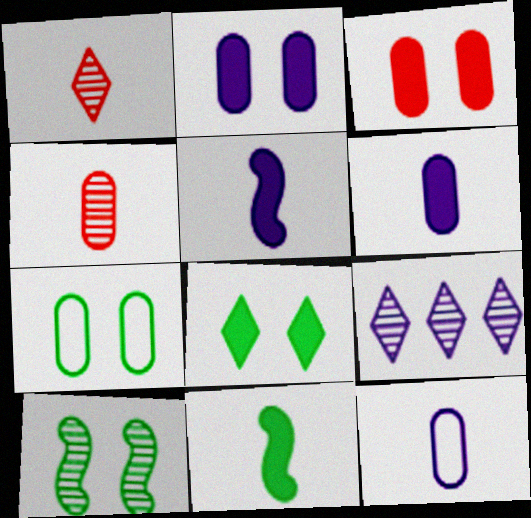[[1, 11, 12], 
[4, 9, 10], 
[7, 8, 10]]